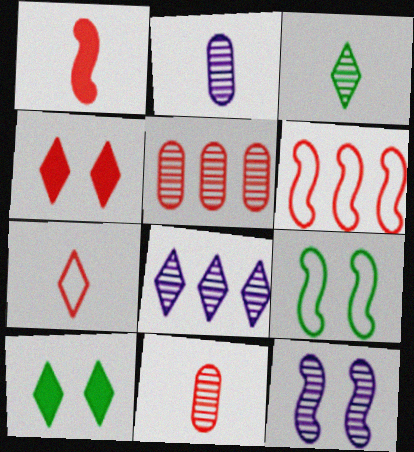[[1, 7, 11], 
[2, 6, 10], 
[2, 8, 12], 
[3, 5, 12], 
[4, 6, 11], 
[7, 8, 10]]